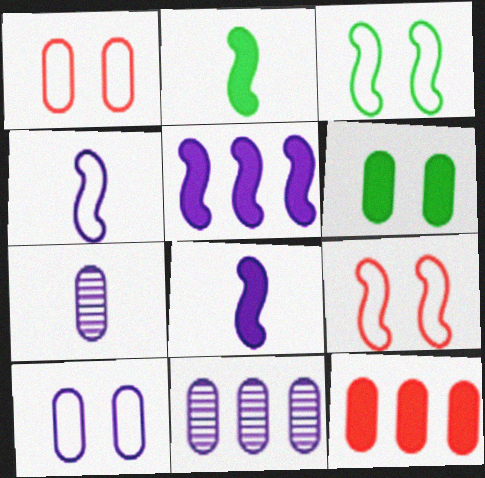[]